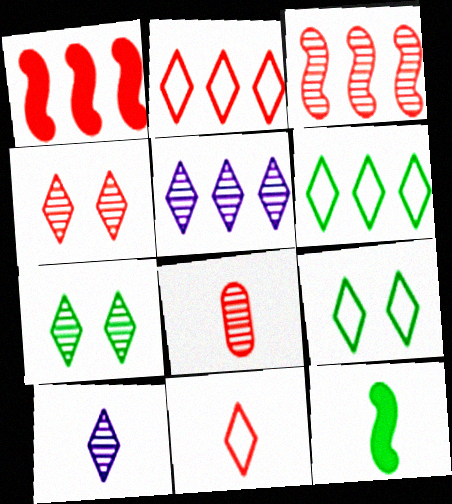[[3, 4, 8]]